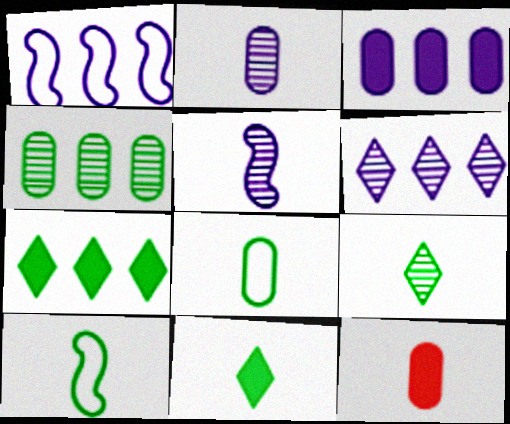[[1, 3, 6], 
[2, 8, 12]]